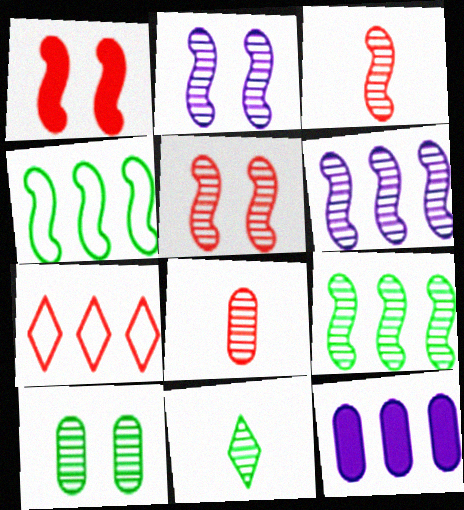[[1, 7, 8], 
[2, 3, 9], 
[7, 9, 12], 
[9, 10, 11]]